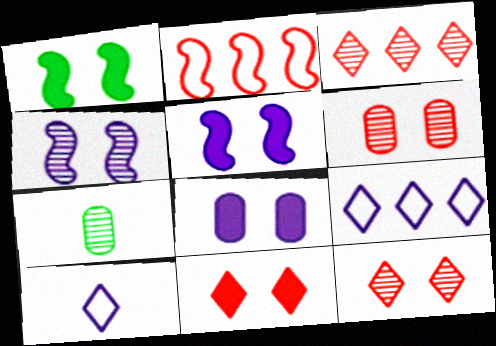[[1, 8, 11], 
[3, 4, 7]]